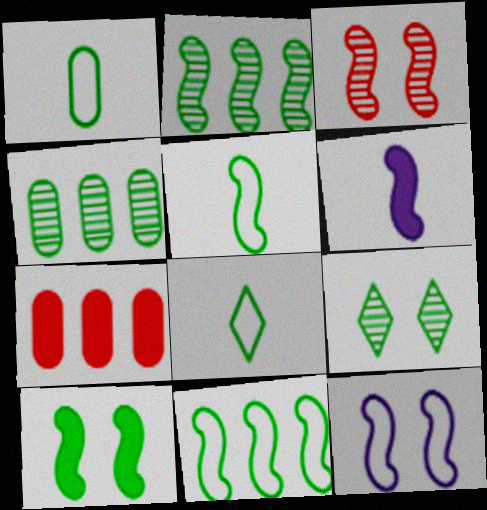[[1, 5, 8], 
[2, 5, 10], 
[3, 6, 11], 
[3, 10, 12], 
[4, 8, 10]]